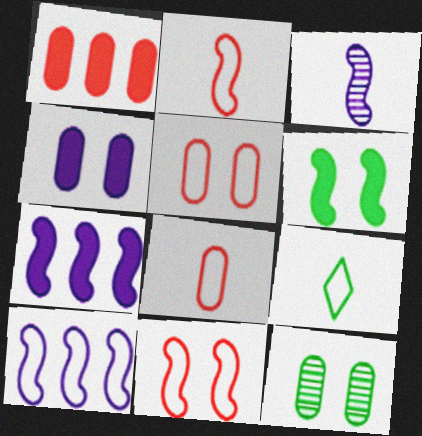[[4, 5, 12], 
[5, 9, 10]]